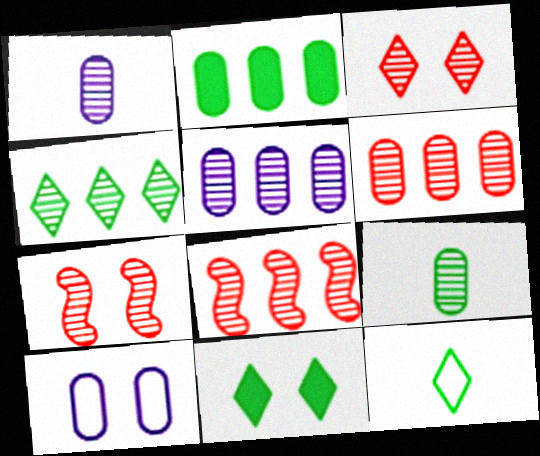[[1, 4, 7], 
[4, 5, 8], 
[4, 11, 12], 
[7, 10, 11]]